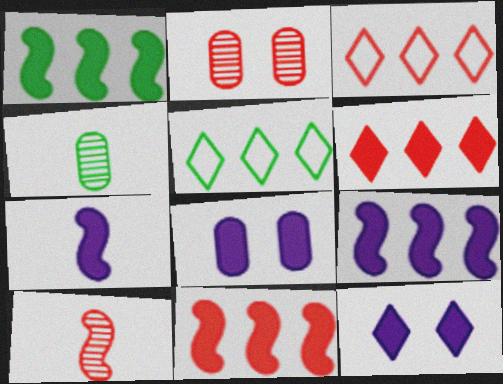[[1, 9, 11], 
[2, 5, 7], 
[5, 8, 10]]